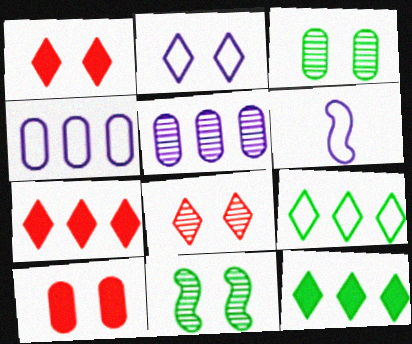[[2, 4, 6], 
[2, 10, 11], 
[3, 6, 7]]